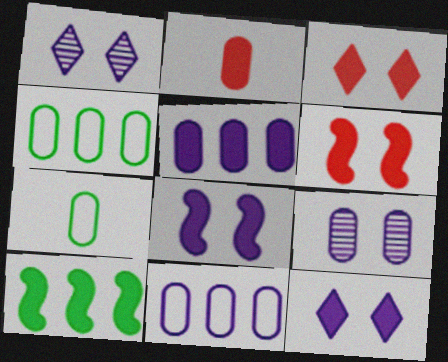[[2, 4, 9], 
[2, 10, 12]]